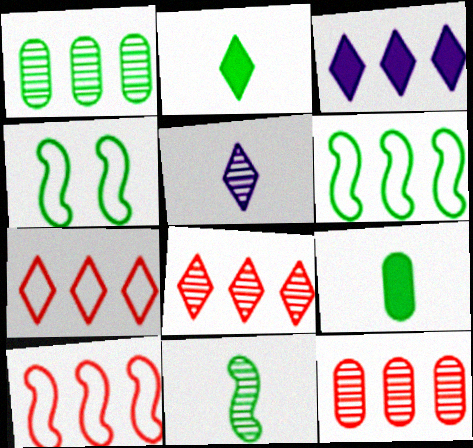[[1, 2, 4], 
[1, 3, 10], 
[3, 6, 12]]